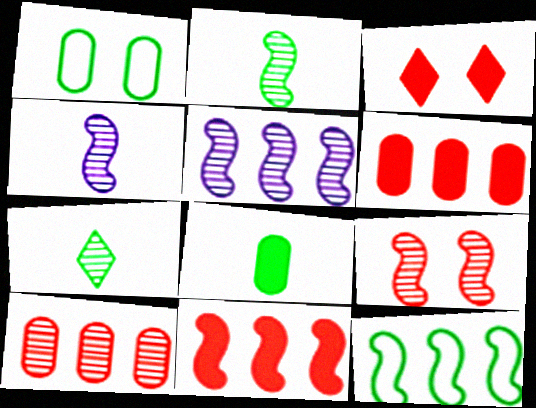[[2, 5, 9], 
[5, 11, 12]]